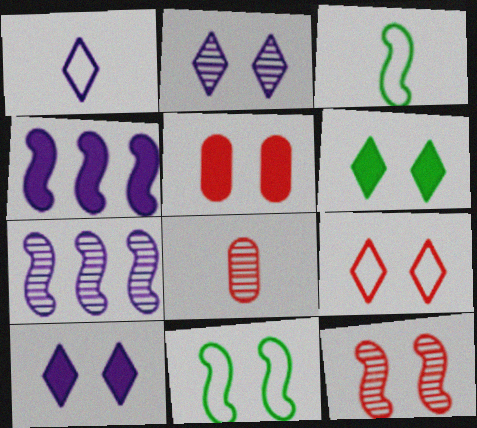[[2, 5, 11], 
[2, 6, 9], 
[3, 4, 12], 
[5, 9, 12]]